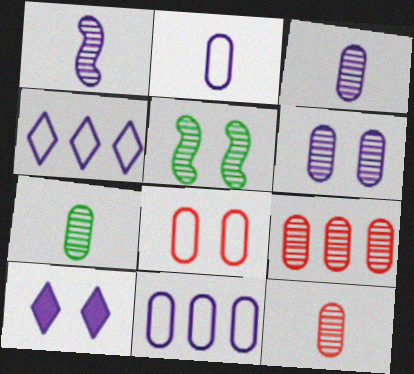[[1, 10, 11], 
[3, 7, 12], 
[5, 8, 10], 
[6, 7, 9]]